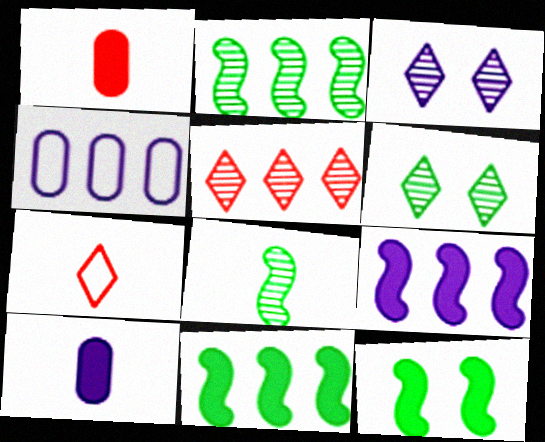[[4, 5, 11], 
[7, 8, 10]]